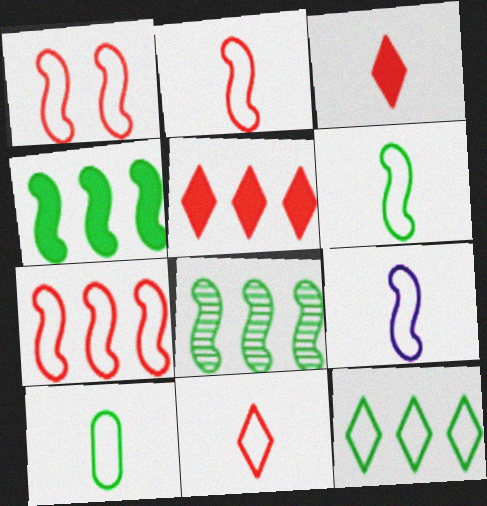[[1, 2, 7], 
[2, 6, 9], 
[9, 10, 11]]